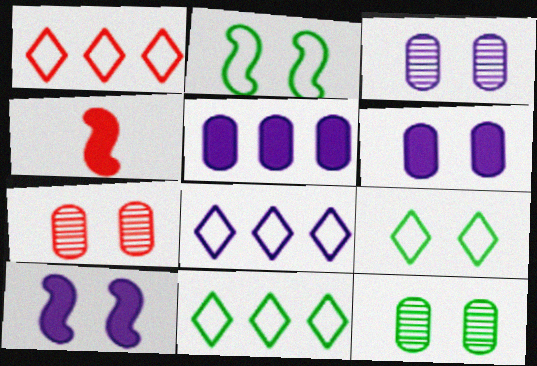[[1, 4, 7], 
[1, 8, 11], 
[3, 4, 11], 
[3, 7, 12], 
[4, 8, 12], 
[7, 9, 10]]